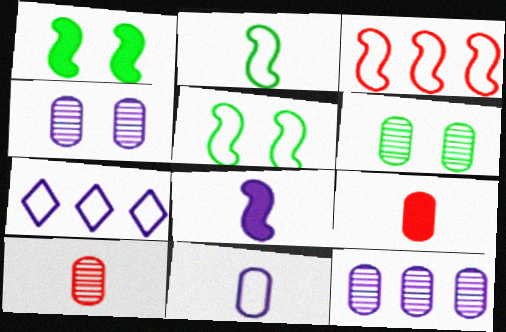[[1, 7, 10], 
[4, 7, 8], 
[6, 10, 12]]